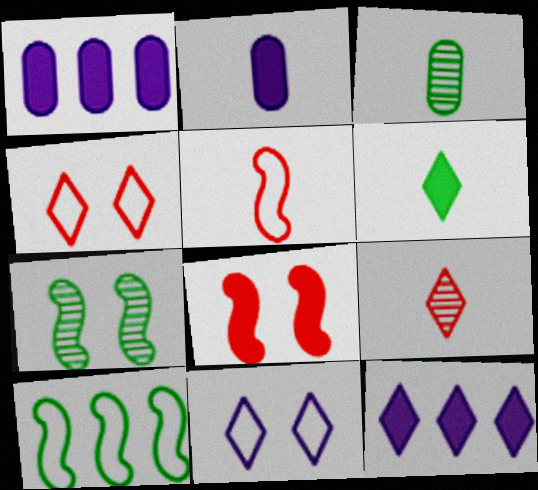[[1, 6, 8]]